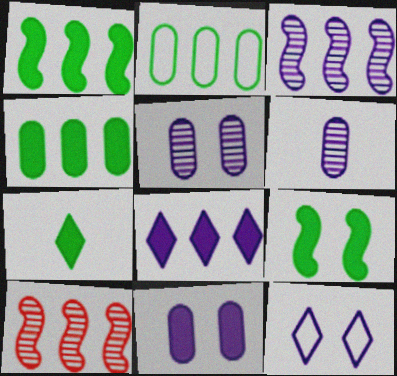[[2, 8, 10], 
[4, 7, 9]]